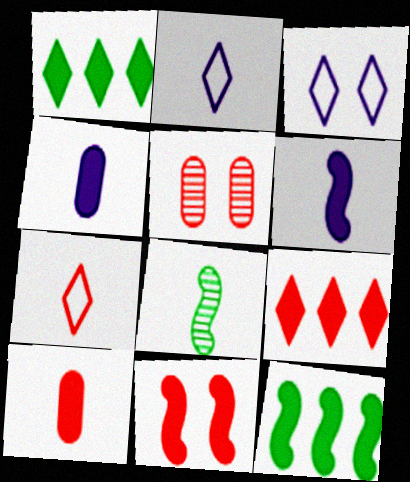[[1, 4, 11], 
[2, 5, 12], 
[2, 8, 10], 
[4, 7, 8], 
[6, 11, 12], 
[9, 10, 11]]